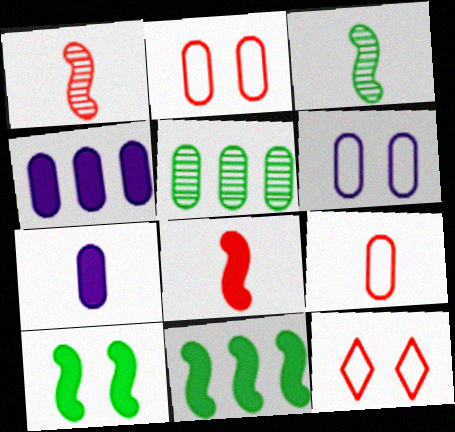[[2, 5, 7], 
[3, 4, 12]]